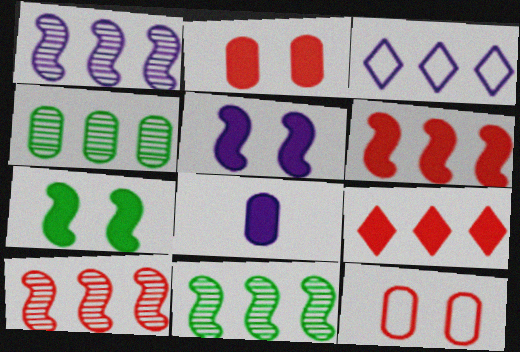[[1, 10, 11], 
[3, 4, 6], 
[4, 8, 12], 
[7, 8, 9]]